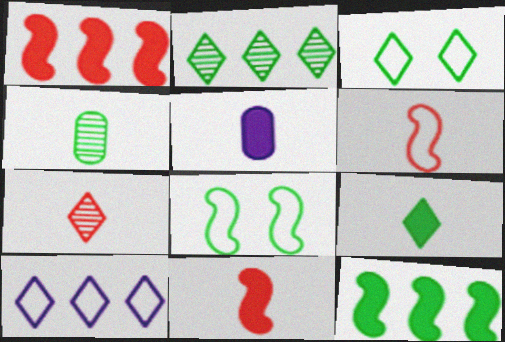[[2, 3, 9], 
[3, 4, 12], 
[5, 9, 11]]